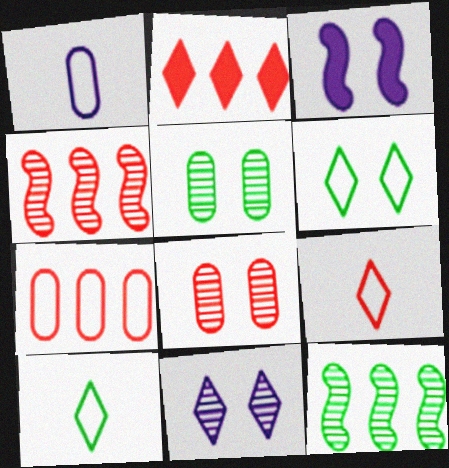[[2, 4, 7], 
[2, 10, 11], 
[3, 6, 8]]